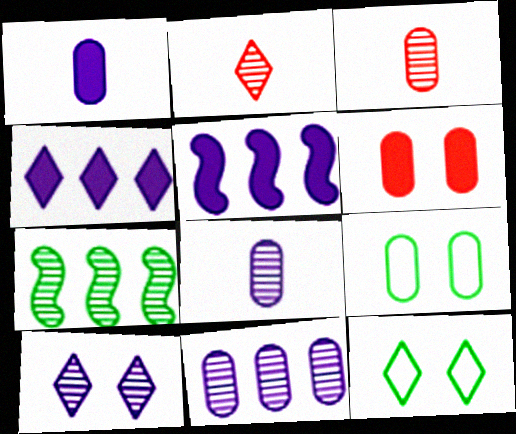[[2, 4, 12], 
[2, 5, 9], 
[3, 5, 12], 
[3, 7, 10]]